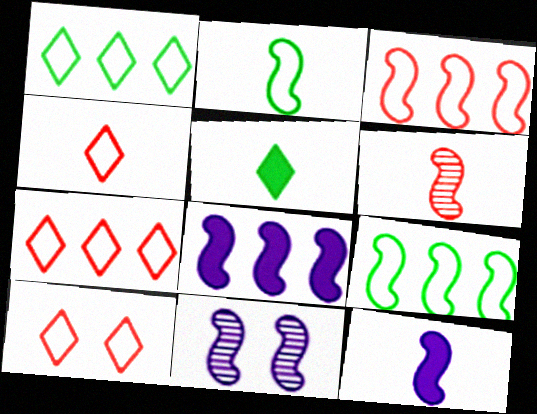[[2, 6, 12], 
[4, 7, 10]]